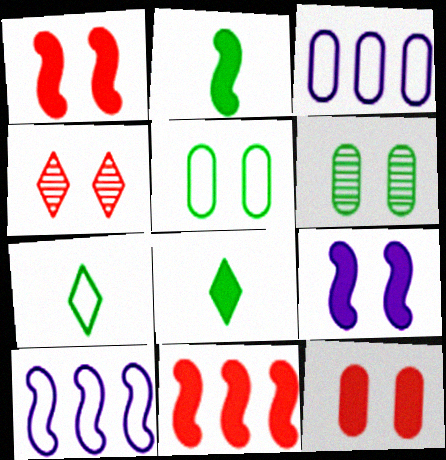[[2, 3, 4], 
[2, 9, 11], 
[4, 5, 9]]